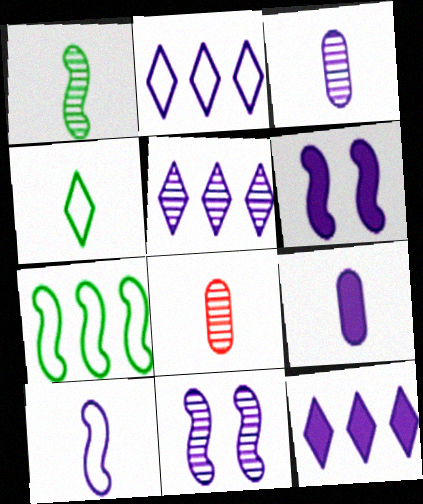[[2, 3, 6], 
[2, 5, 12], 
[2, 9, 11], 
[3, 5, 11], 
[6, 9, 12]]